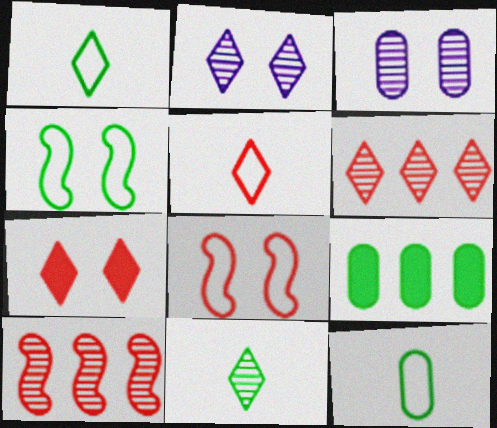[[2, 6, 11], 
[3, 4, 7], 
[3, 10, 11], 
[4, 9, 11], 
[5, 6, 7]]